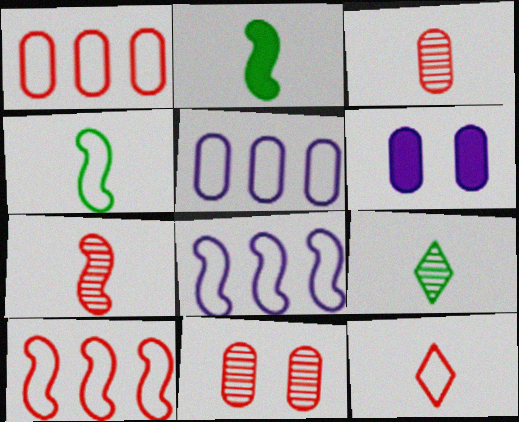[[6, 9, 10]]